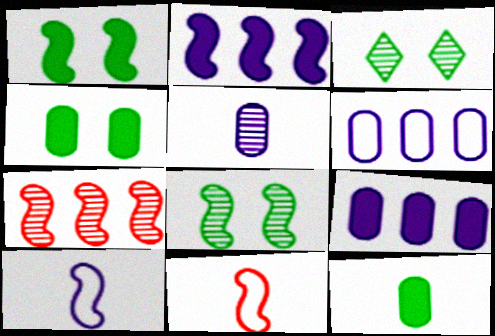[[1, 7, 10], 
[2, 8, 11], 
[3, 5, 7], 
[3, 9, 11]]